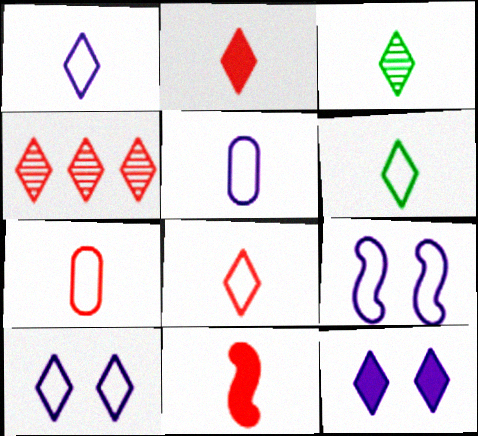[[1, 2, 3], 
[1, 6, 8], 
[3, 5, 11], 
[4, 6, 12]]